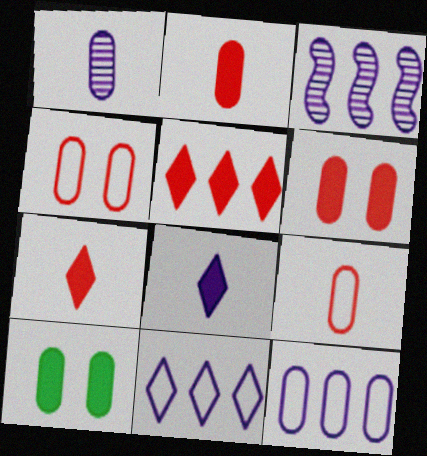[]